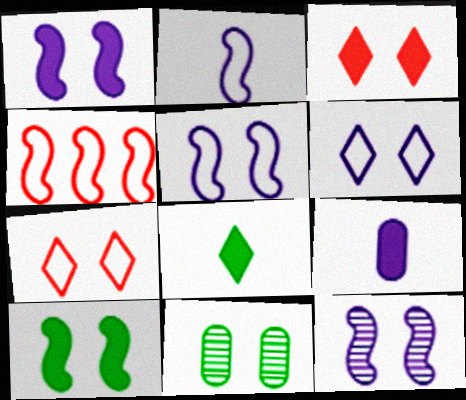[[1, 5, 12], 
[1, 7, 11], 
[3, 5, 11]]